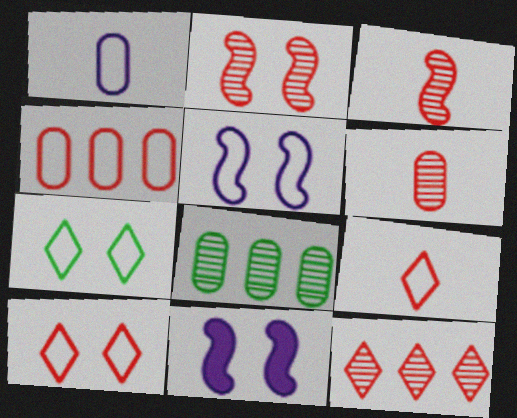[[2, 6, 12], 
[8, 9, 11]]